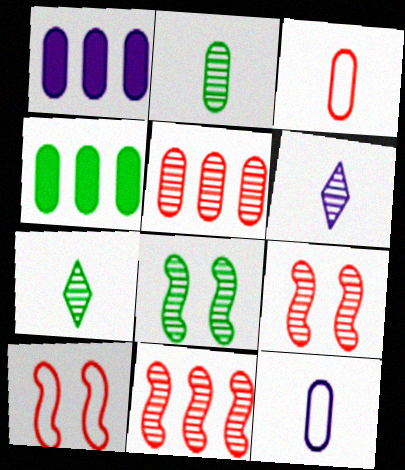[[1, 7, 10], 
[4, 6, 10], 
[5, 6, 8]]